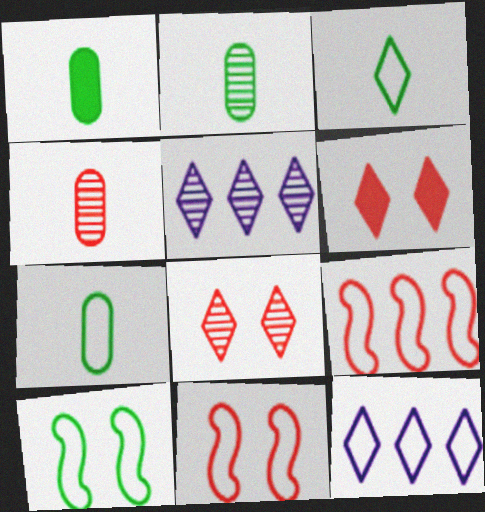[[1, 2, 7], 
[1, 5, 11], 
[3, 5, 6], 
[4, 6, 9], 
[7, 11, 12]]